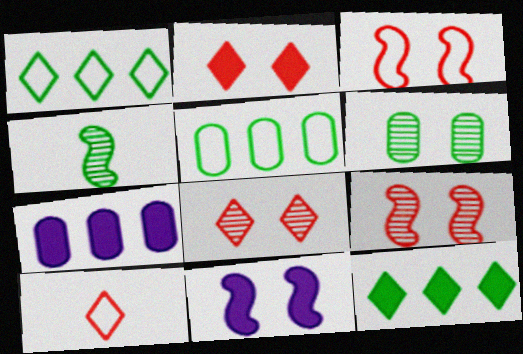[]